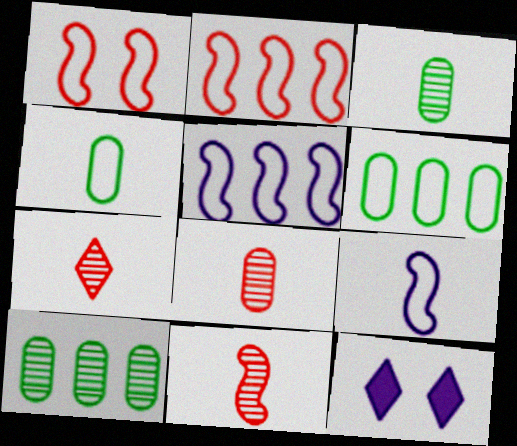[[2, 3, 12], 
[6, 11, 12], 
[7, 8, 11]]